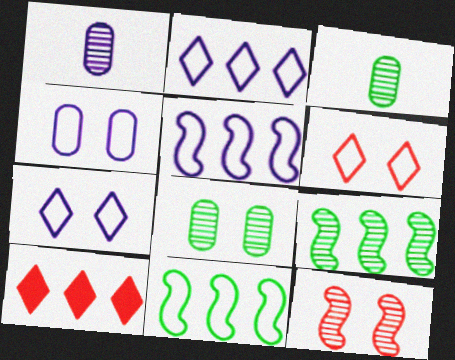[]